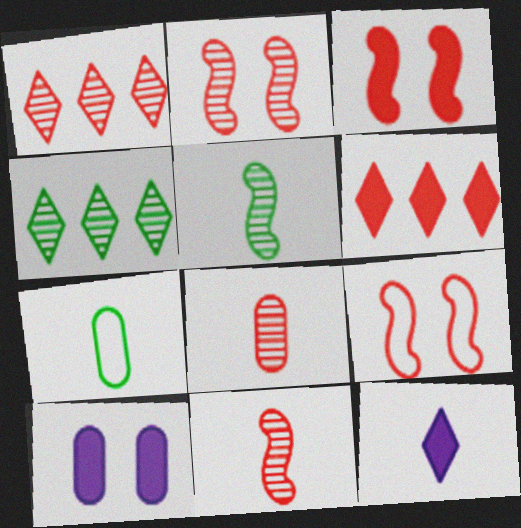[[1, 2, 8], 
[2, 3, 9], 
[6, 8, 9], 
[7, 11, 12]]